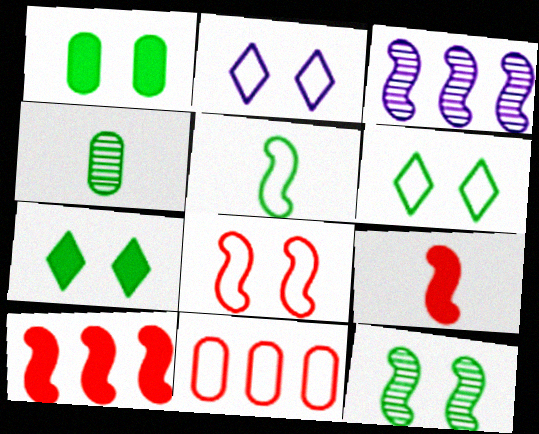[[1, 6, 12], 
[2, 4, 10], 
[2, 5, 11]]